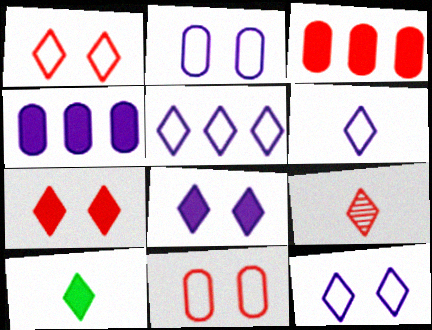[[5, 6, 12], 
[6, 9, 10]]